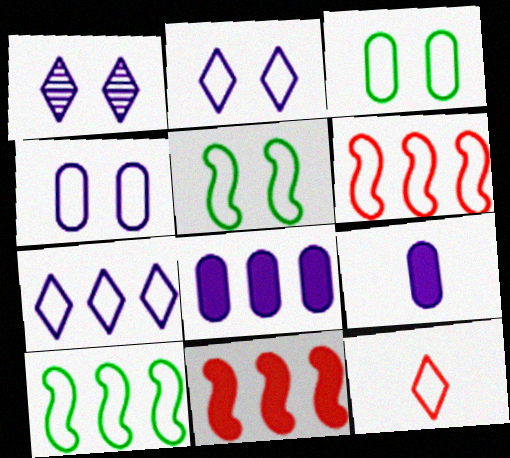[[4, 10, 12]]